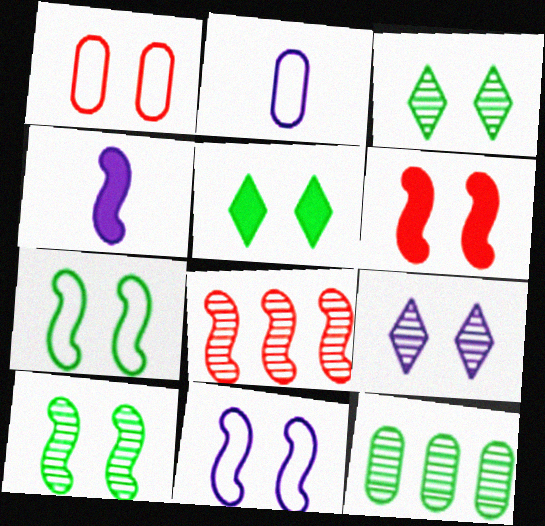[[2, 5, 8], 
[4, 7, 8], 
[6, 10, 11]]